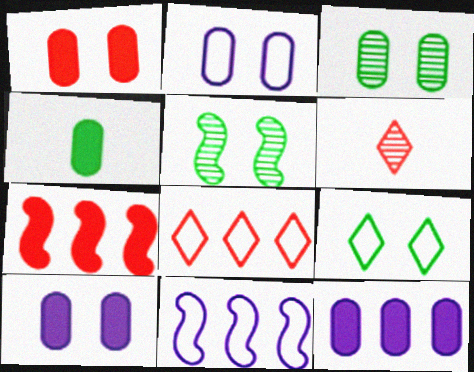[[1, 2, 3], 
[1, 4, 12]]